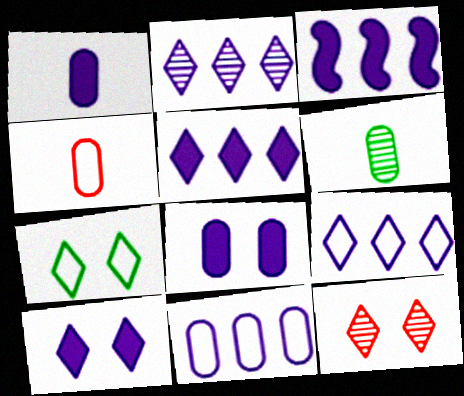[[1, 3, 10], 
[1, 4, 6], 
[2, 3, 11], 
[2, 5, 9], 
[7, 10, 12]]